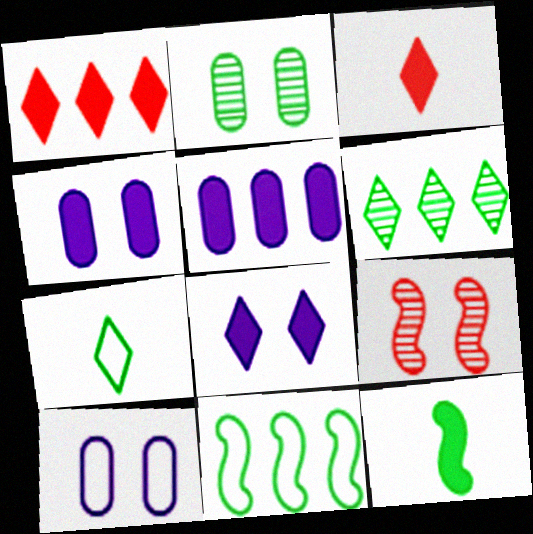[[1, 4, 12], 
[5, 7, 9]]